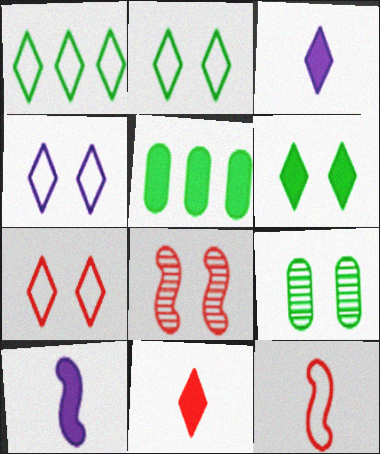[[2, 4, 7]]